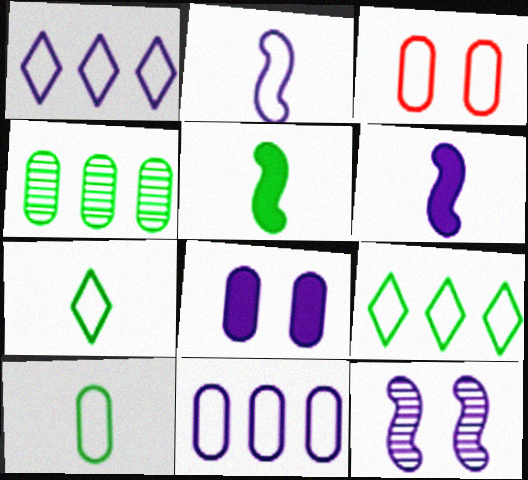[[2, 3, 9], 
[3, 10, 11]]